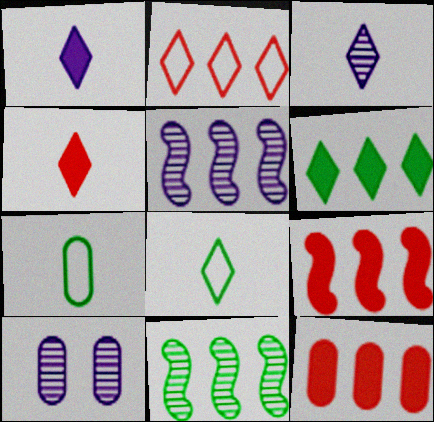[[3, 4, 8], 
[3, 5, 10], 
[7, 10, 12], 
[8, 9, 10]]